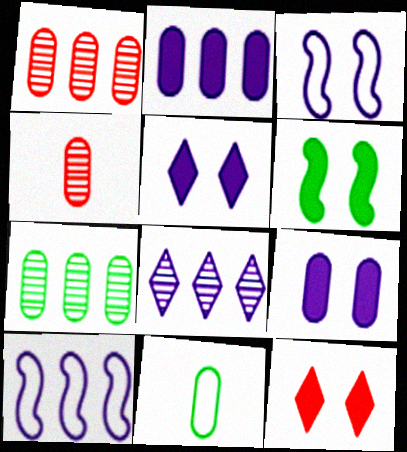[[1, 9, 11], 
[2, 8, 10], 
[6, 9, 12]]